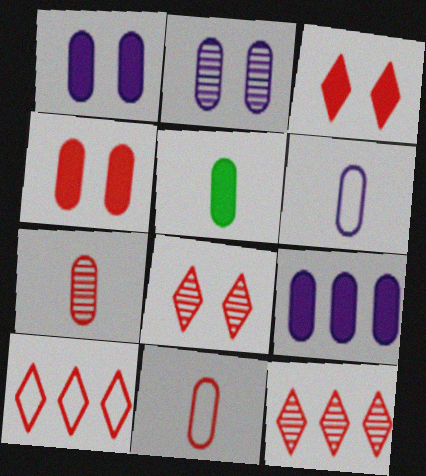[[2, 6, 9], 
[4, 5, 9], 
[5, 6, 7]]